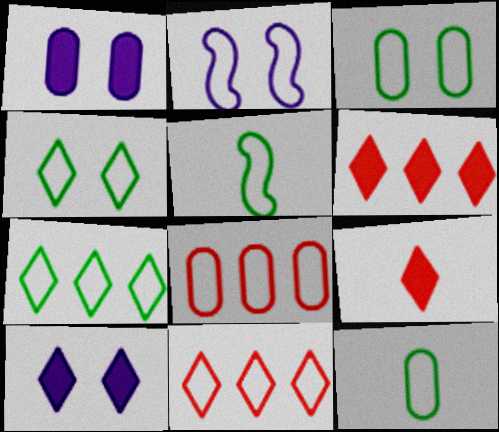[[2, 11, 12], 
[3, 5, 7]]